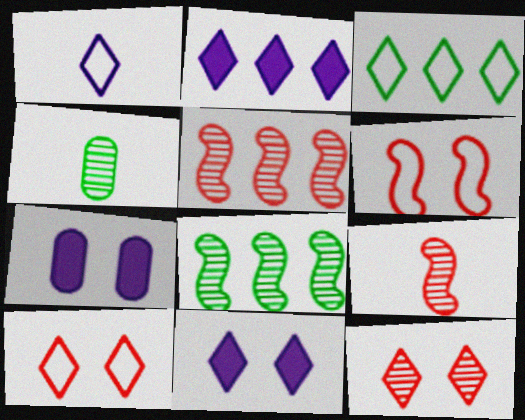[[1, 3, 10], 
[2, 4, 6], 
[3, 7, 9]]